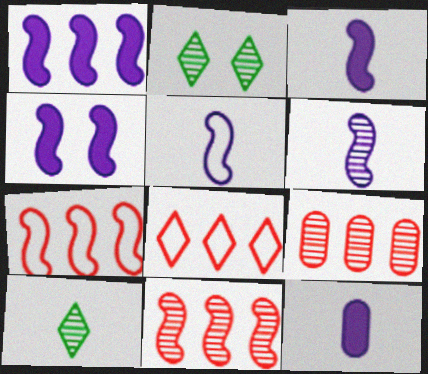[[1, 3, 4], 
[2, 6, 9], 
[2, 7, 12], 
[3, 5, 6]]